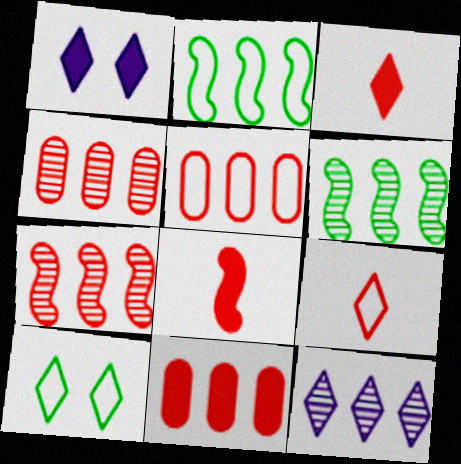[[2, 11, 12], 
[3, 10, 12], 
[4, 5, 11], 
[4, 6, 12]]